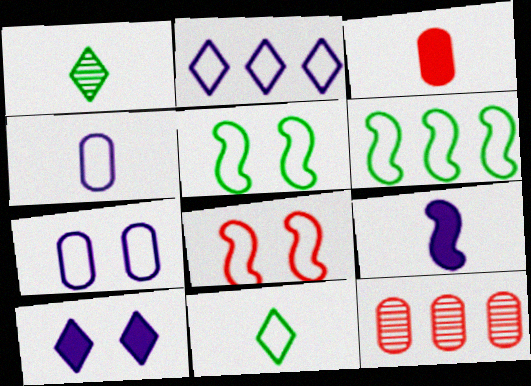[]